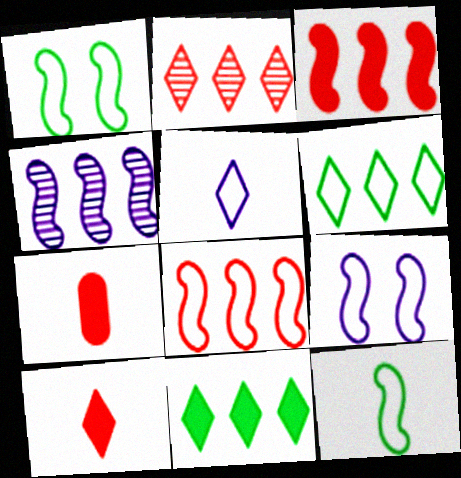[[8, 9, 12]]